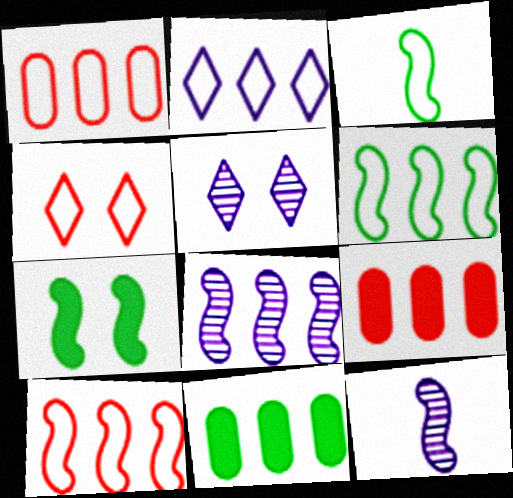[[1, 2, 6], 
[3, 5, 9], 
[4, 11, 12], 
[7, 10, 12]]